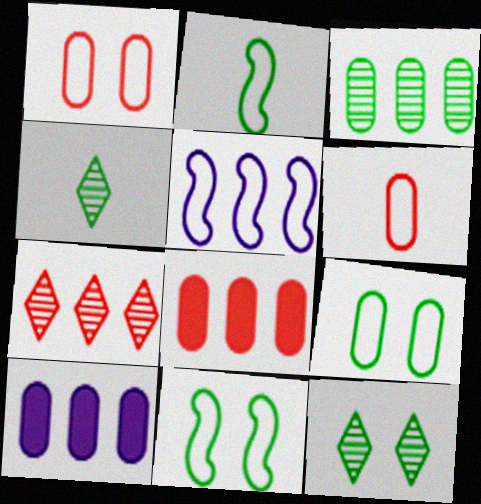[]